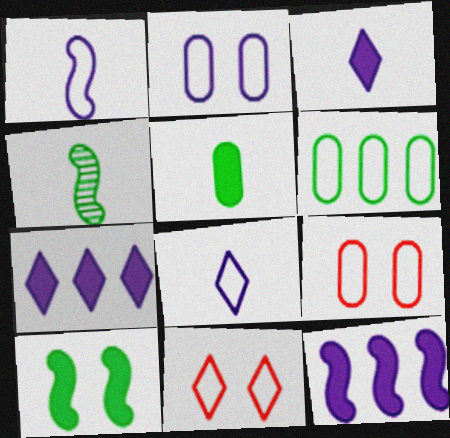[[1, 6, 11], 
[4, 7, 9]]